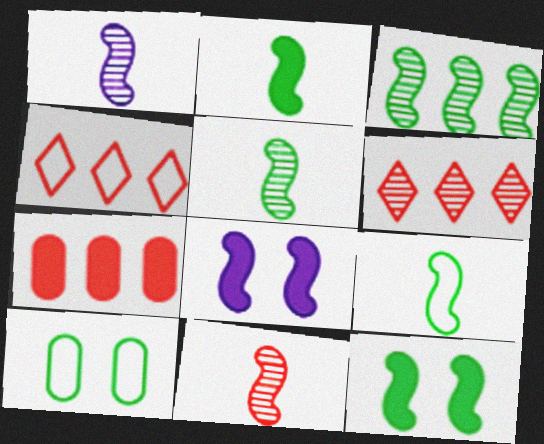[[1, 5, 11], 
[2, 5, 9], 
[3, 9, 12]]